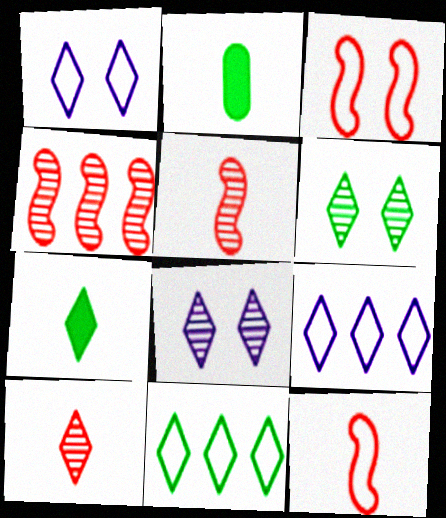[[1, 2, 4], 
[6, 7, 11]]